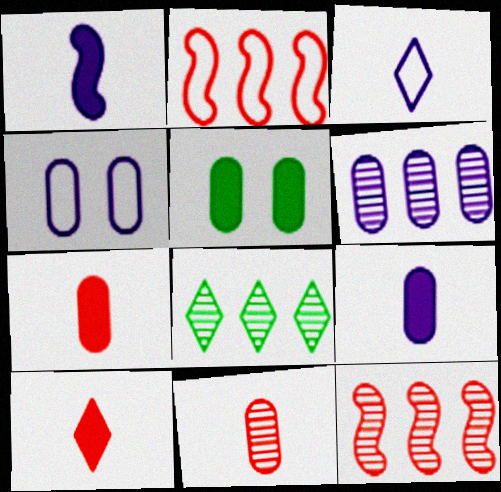[[3, 5, 12], 
[4, 6, 9], 
[6, 8, 12]]